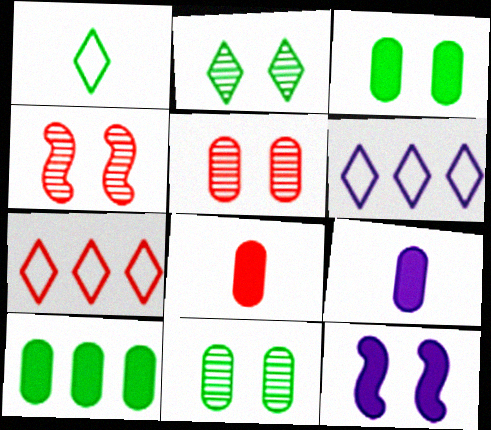[[4, 7, 8]]